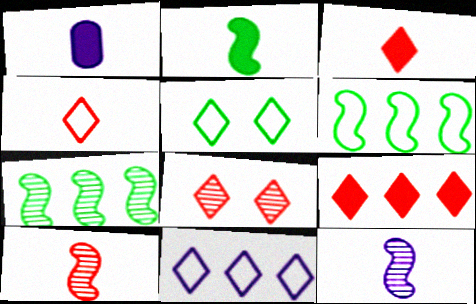[[1, 2, 3], 
[1, 6, 8], 
[4, 5, 11], 
[4, 8, 9]]